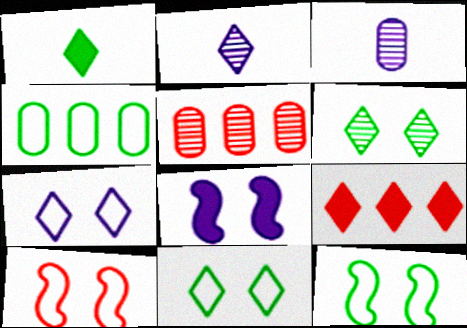[[2, 9, 11], 
[3, 9, 12]]